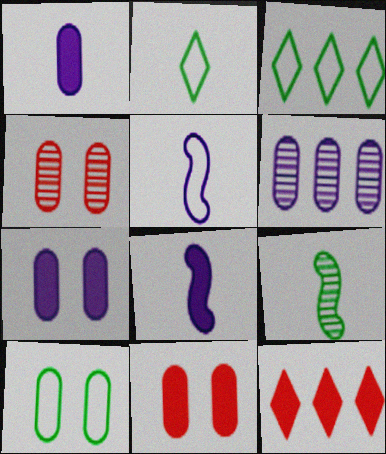[[3, 4, 8], 
[4, 7, 10]]